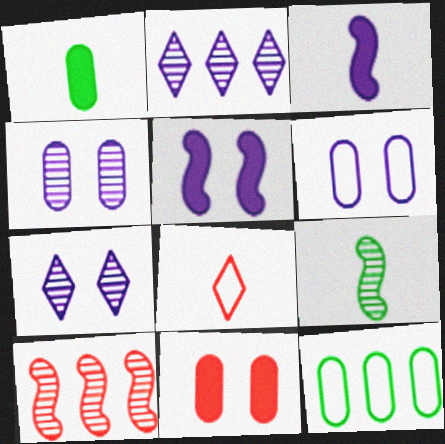[[2, 3, 6], 
[5, 6, 7], 
[8, 10, 11]]